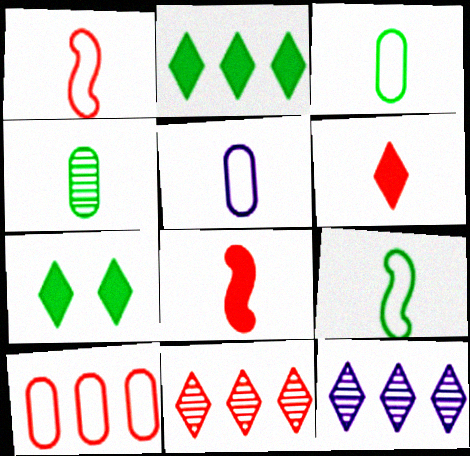[]